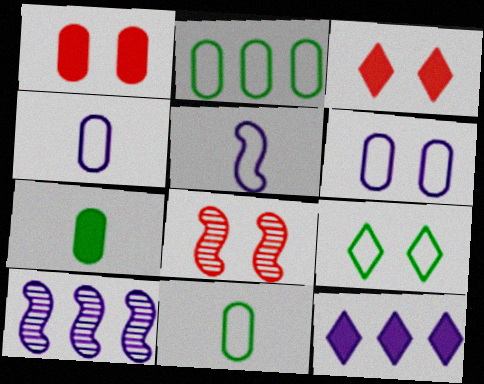[[3, 10, 11], 
[8, 11, 12]]